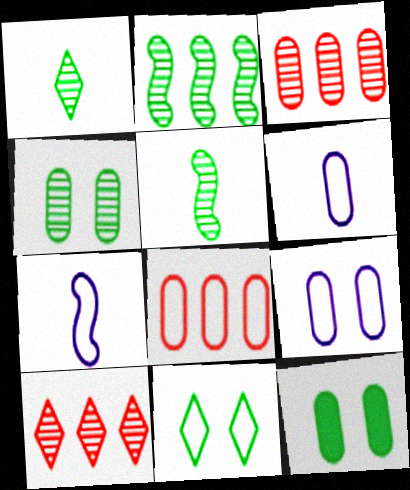[[1, 2, 4], 
[3, 6, 12], 
[7, 8, 11], 
[7, 10, 12]]